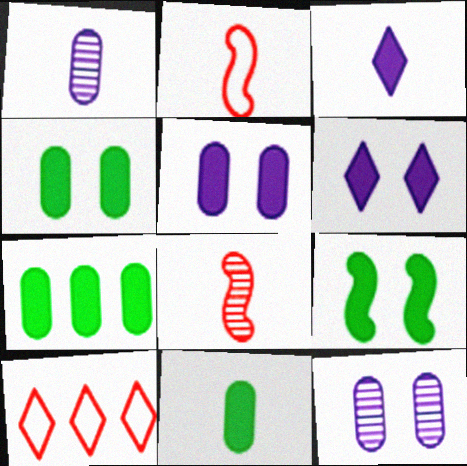[[1, 9, 10], 
[4, 7, 11]]